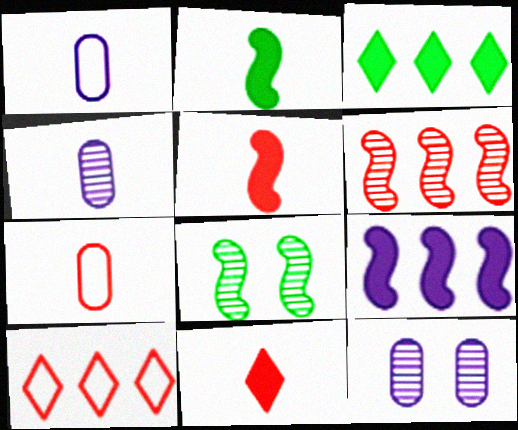[[2, 10, 12]]